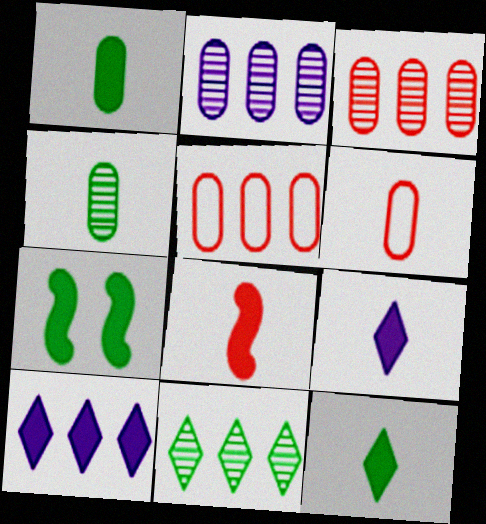[[1, 8, 9]]